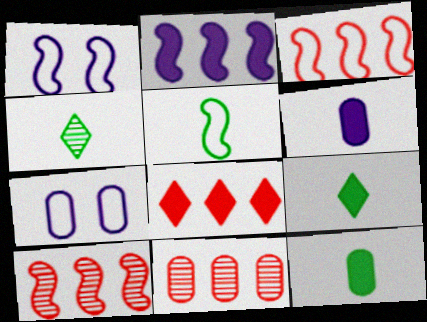[[1, 3, 5], 
[1, 9, 11], 
[3, 8, 11], 
[4, 5, 12], 
[7, 9, 10], 
[7, 11, 12]]